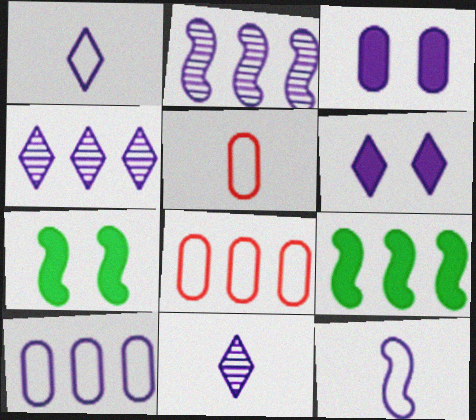[[1, 2, 3], 
[1, 4, 6], 
[3, 4, 12], 
[4, 5, 7], 
[4, 8, 9], 
[7, 8, 11]]